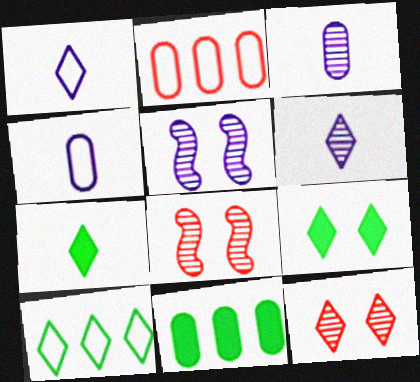[[1, 8, 11], 
[2, 5, 7]]